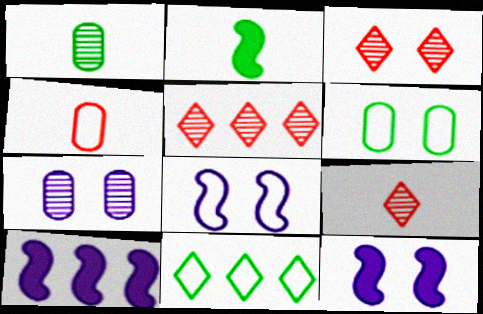[[3, 5, 9], 
[3, 6, 12], 
[4, 8, 11], 
[6, 9, 10]]